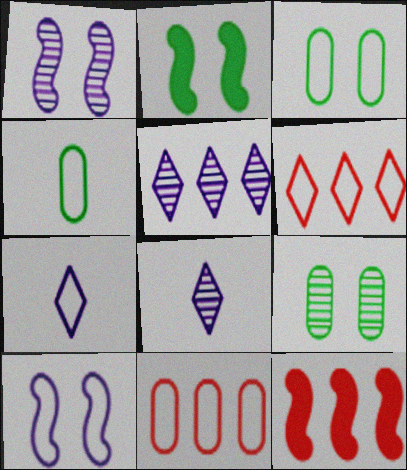[[2, 8, 11], 
[3, 8, 12], 
[4, 6, 10], 
[7, 9, 12]]